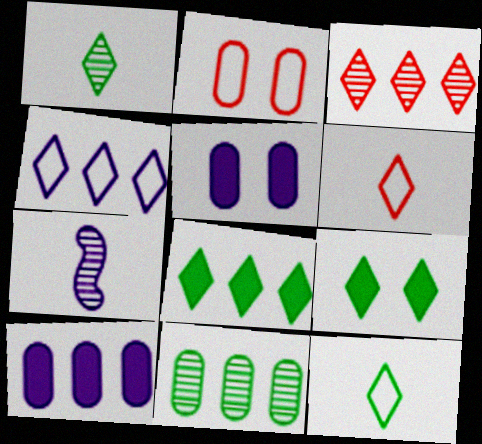[[2, 7, 8], 
[3, 4, 8], 
[4, 5, 7]]